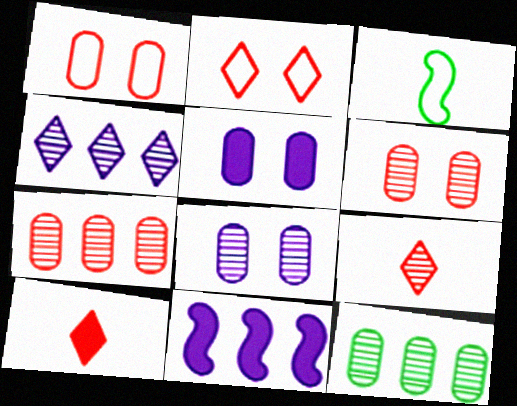[]